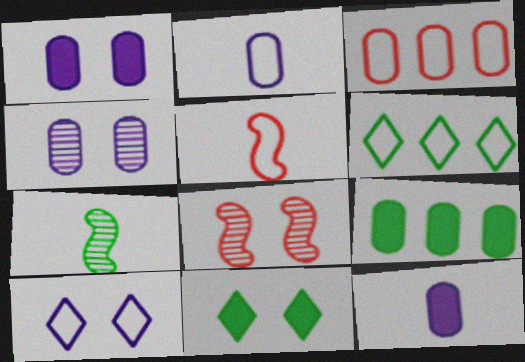[[6, 8, 12]]